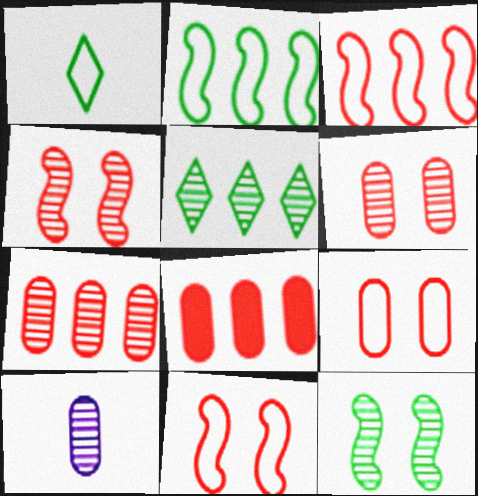[[4, 5, 10]]